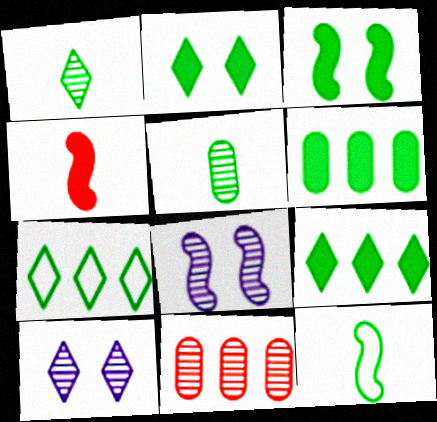[[1, 2, 7], 
[1, 8, 11], 
[3, 5, 7]]